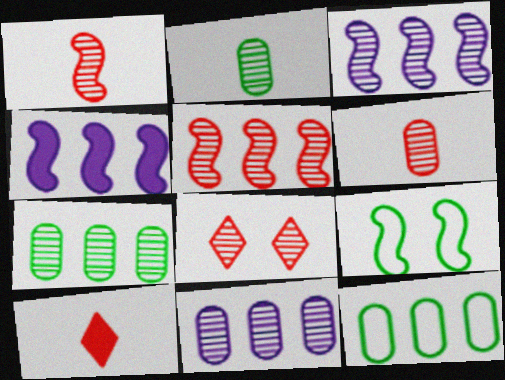[[1, 4, 9], 
[2, 3, 8], 
[5, 6, 8], 
[9, 10, 11]]